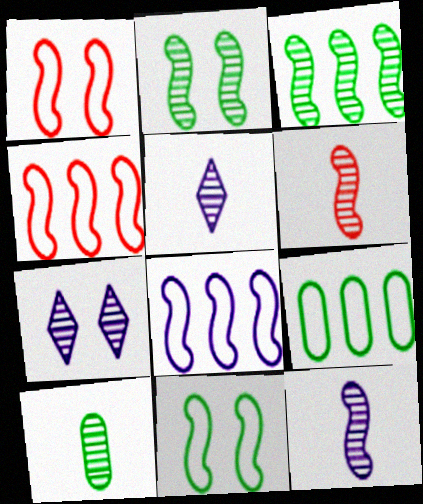[[5, 6, 10]]